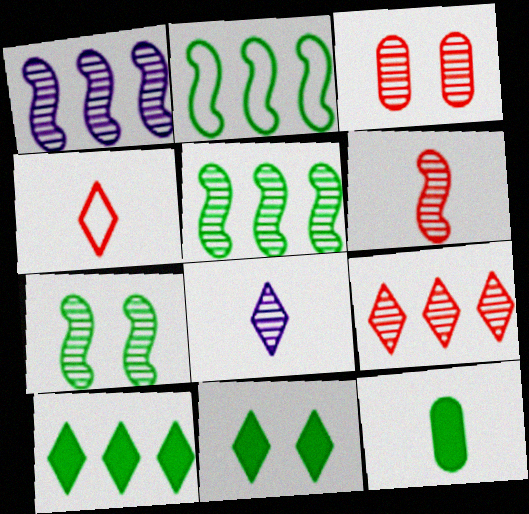[[1, 6, 7], 
[3, 5, 8], 
[3, 6, 9]]